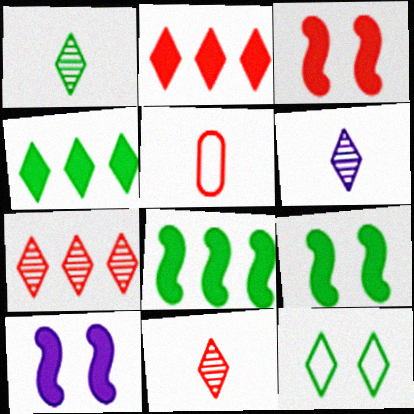[[1, 4, 12], 
[1, 6, 11], 
[2, 6, 12], 
[3, 5, 7], 
[3, 9, 10]]